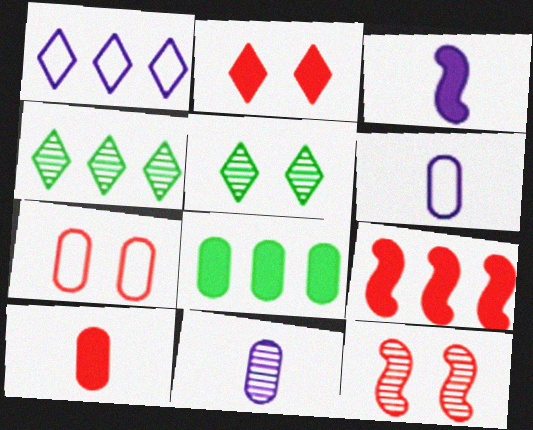[[2, 3, 8], 
[2, 7, 12], 
[2, 9, 10], 
[3, 4, 7], 
[4, 11, 12], 
[5, 6, 9], 
[7, 8, 11]]